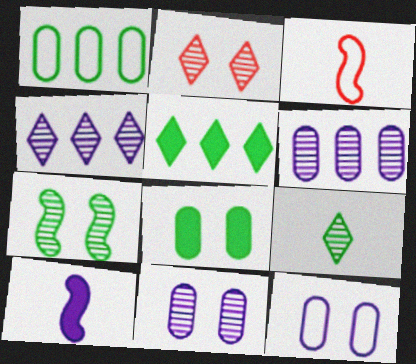[[1, 2, 10], 
[2, 4, 9], 
[2, 7, 11], 
[3, 4, 8], 
[3, 5, 11], 
[4, 10, 12]]